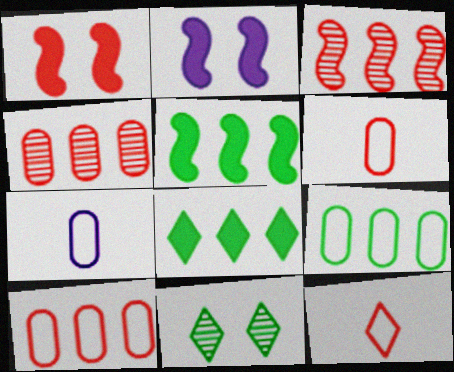[[1, 4, 12]]